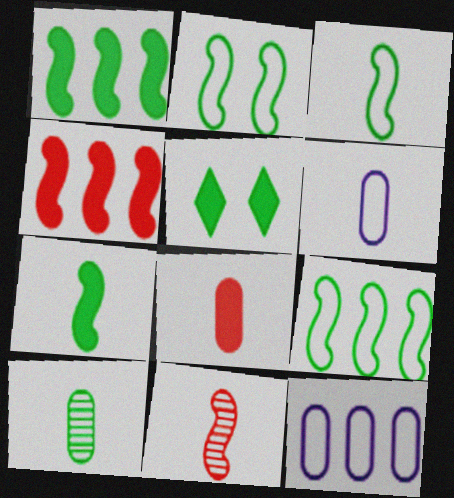[[2, 3, 9], 
[5, 9, 10], 
[5, 11, 12], 
[6, 8, 10]]